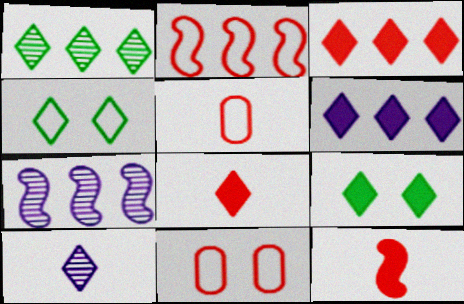[[3, 4, 10], 
[5, 7, 9], 
[6, 8, 9]]